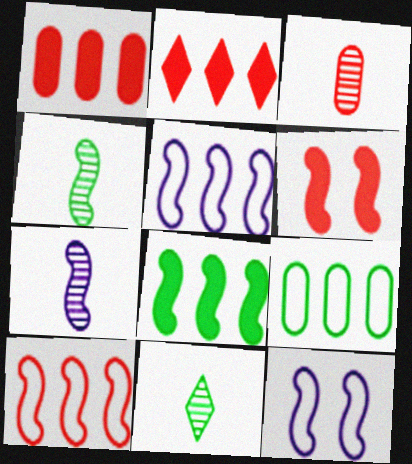[[1, 11, 12], 
[3, 7, 11], 
[4, 5, 6]]